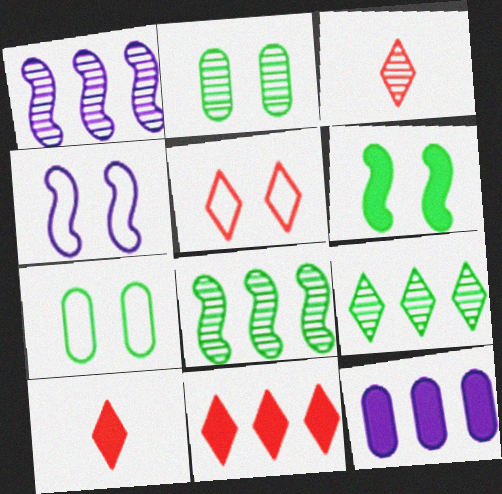[[1, 2, 3], 
[1, 7, 10], 
[3, 5, 11], 
[4, 5, 7], 
[6, 10, 12]]